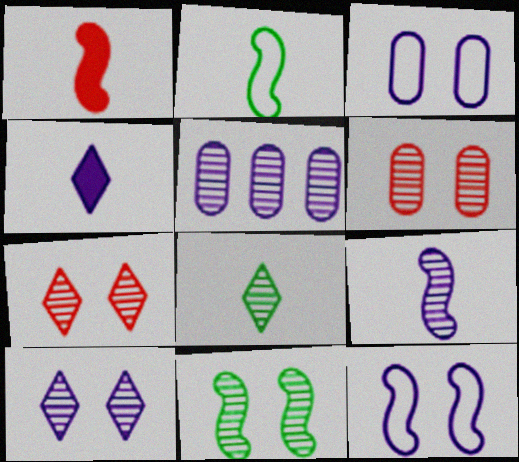[[1, 2, 9], 
[4, 5, 12], 
[5, 9, 10], 
[6, 10, 11]]